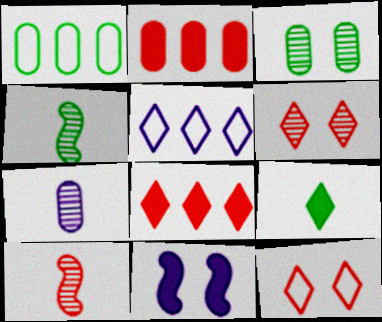[[2, 9, 11], 
[2, 10, 12], 
[3, 11, 12], 
[5, 6, 9], 
[5, 7, 11]]